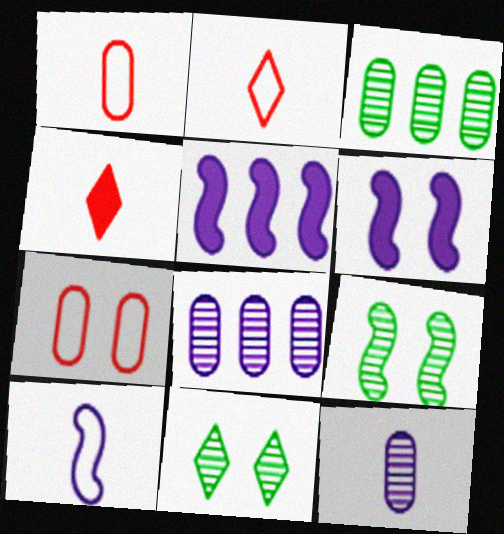[[1, 5, 11], 
[2, 3, 6], 
[6, 7, 11]]